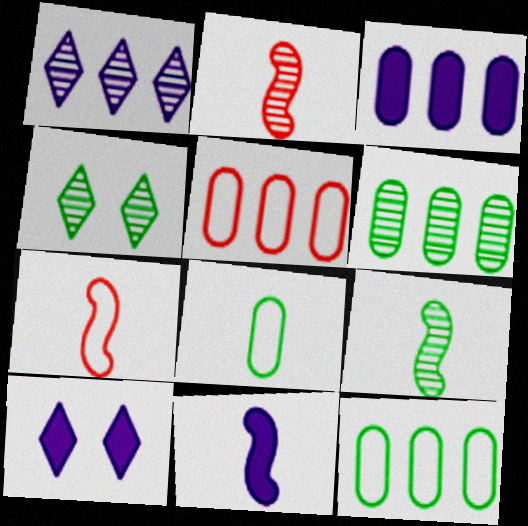[[2, 10, 12], 
[3, 4, 7], 
[3, 5, 6], 
[3, 10, 11], 
[4, 5, 11], 
[4, 6, 9], 
[5, 9, 10], 
[6, 7, 10], 
[7, 9, 11]]